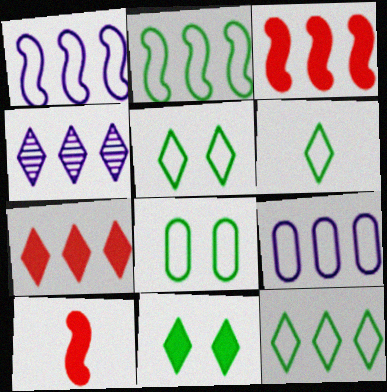[[2, 6, 8], 
[4, 7, 12], 
[4, 8, 10], 
[5, 6, 12]]